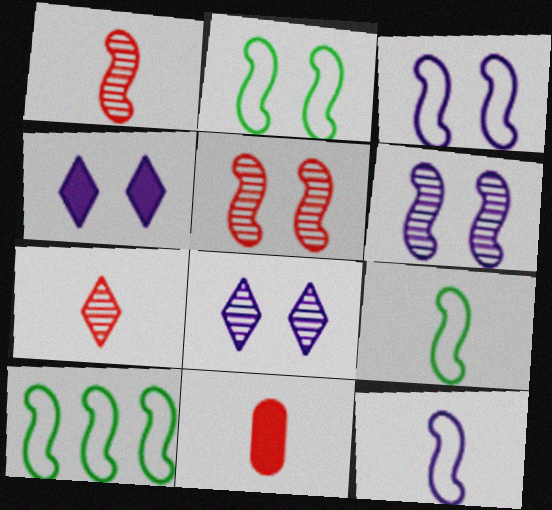[[2, 9, 10], 
[8, 10, 11]]